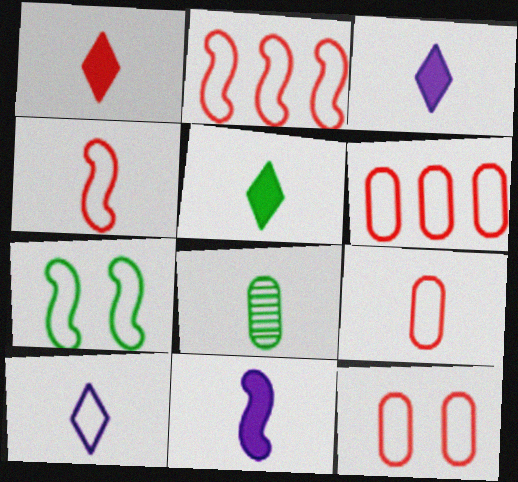[[1, 3, 5], 
[3, 4, 8], 
[6, 7, 10], 
[6, 9, 12]]